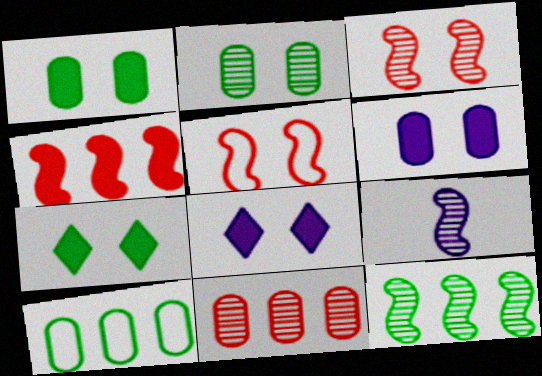[[2, 5, 8], 
[3, 9, 12]]